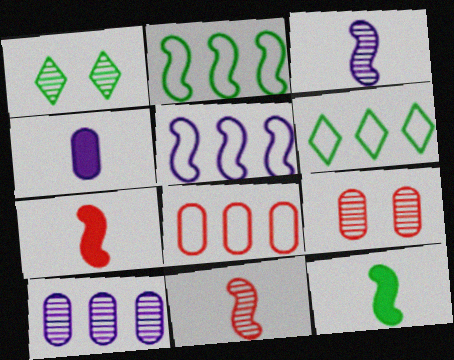[[1, 10, 11], 
[5, 6, 8]]